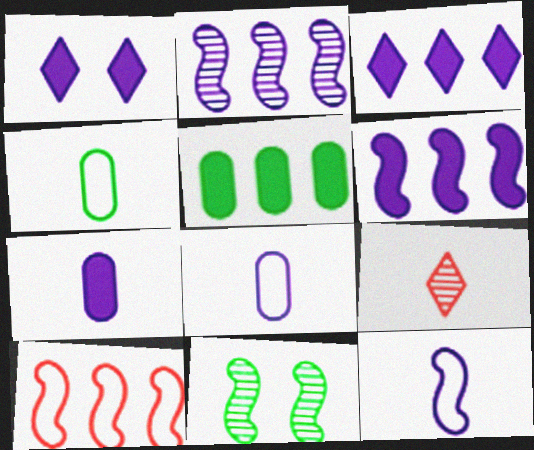[[1, 2, 8], 
[1, 6, 7]]